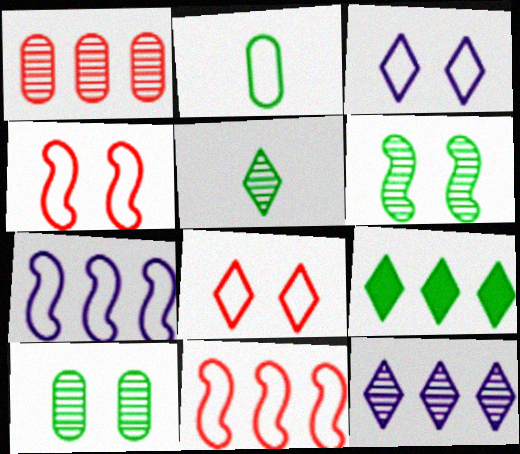[[1, 7, 9], 
[2, 3, 11], 
[2, 6, 9], 
[2, 7, 8]]